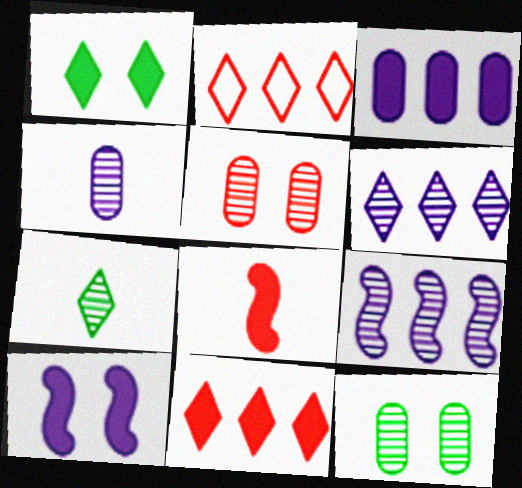[[1, 3, 8], 
[2, 5, 8], 
[5, 7, 9]]